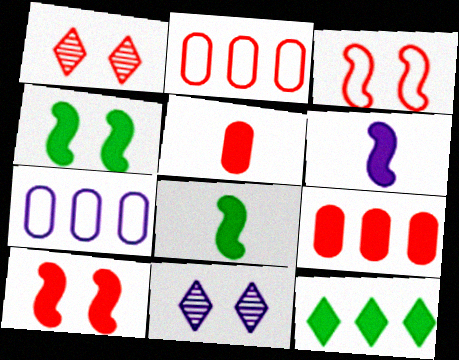[[1, 7, 8], 
[2, 8, 11], 
[6, 7, 11]]